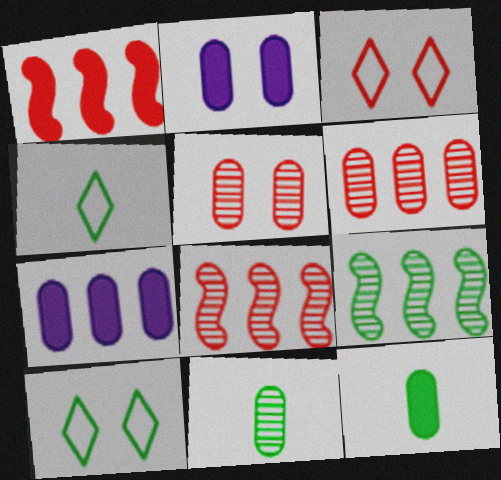[[2, 4, 8], 
[9, 10, 12]]